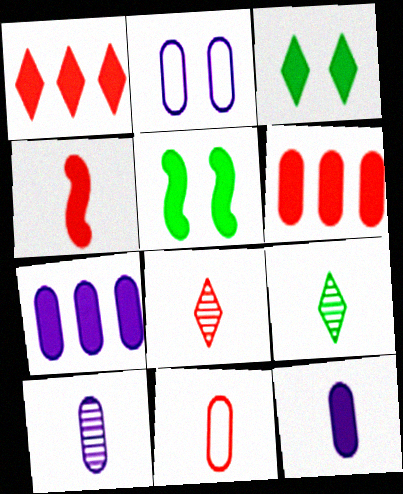[[1, 5, 12], 
[2, 7, 10], 
[3, 4, 7], 
[4, 8, 11]]